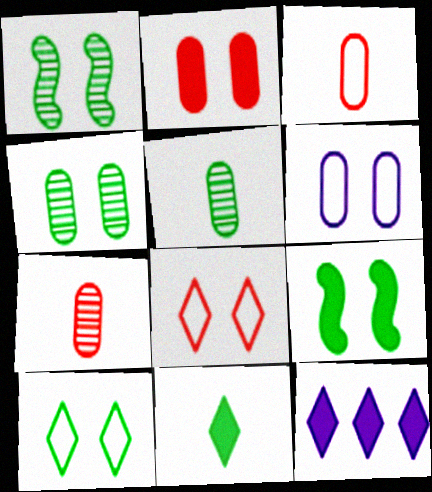[[1, 3, 12], 
[2, 4, 6], 
[4, 9, 10]]